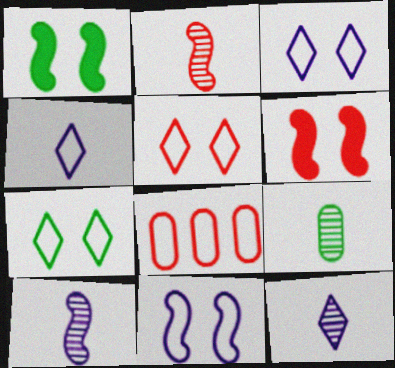[[1, 8, 12], 
[2, 9, 12], 
[3, 5, 7]]